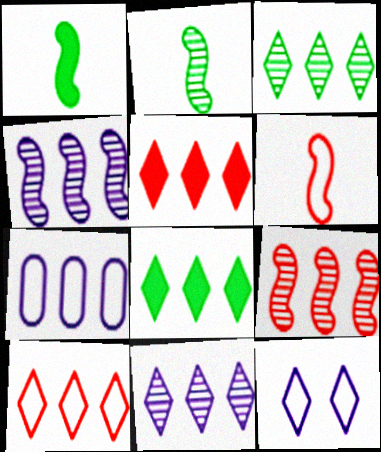[[7, 8, 9], 
[8, 10, 11]]